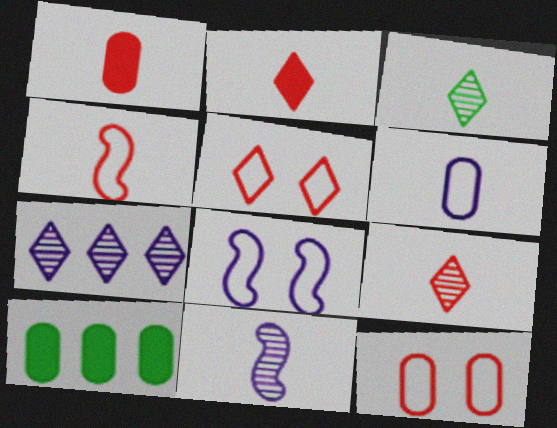[[1, 4, 9], 
[5, 10, 11], 
[8, 9, 10]]